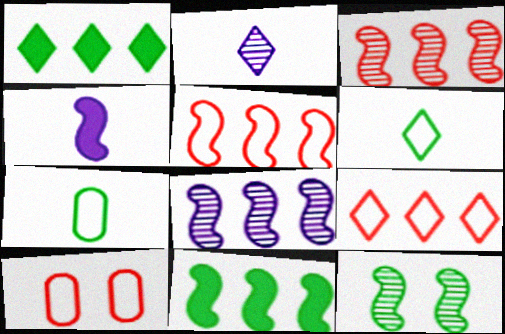[[1, 7, 12], 
[2, 10, 11], 
[4, 5, 12], 
[5, 8, 11]]